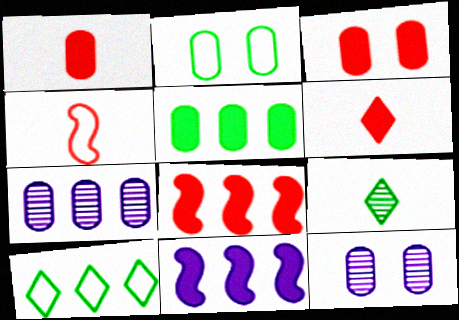[[1, 2, 7], 
[2, 3, 12], 
[3, 6, 8], 
[7, 8, 10]]